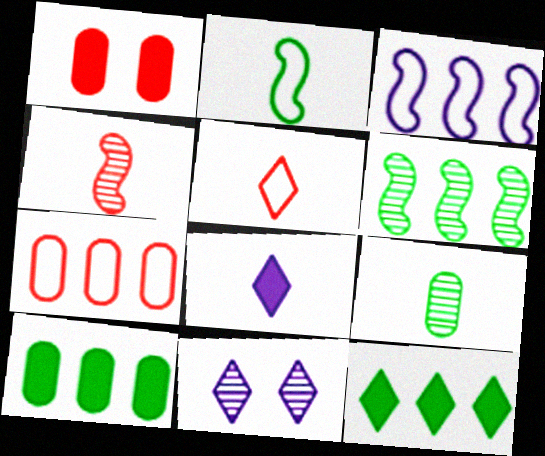[[5, 11, 12]]